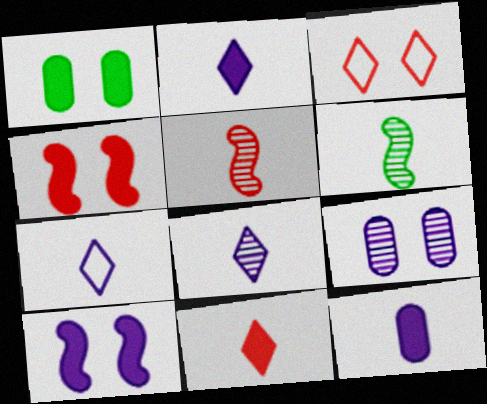[[2, 7, 8]]